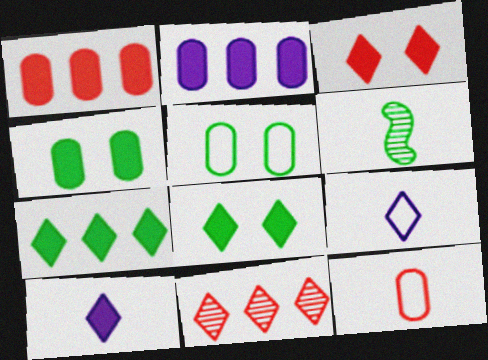[[3, 7, 10], 
[5, 6, 7], 
[6, 10, 12], 
[8, 9, 11]]